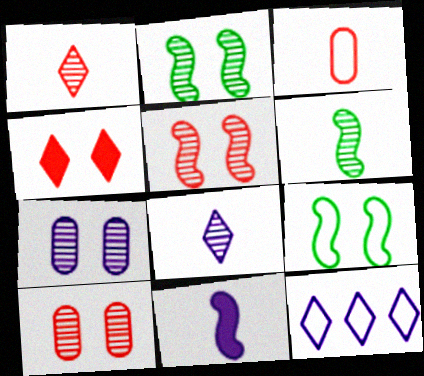[[3, 9, 12], 
[4, 7, 9], 
[7, 11, 12]]